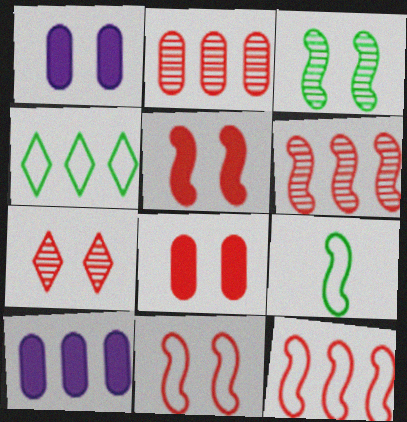[[4, 6, 10], 
[7, 8, 11], 
[7, 9, 10]]